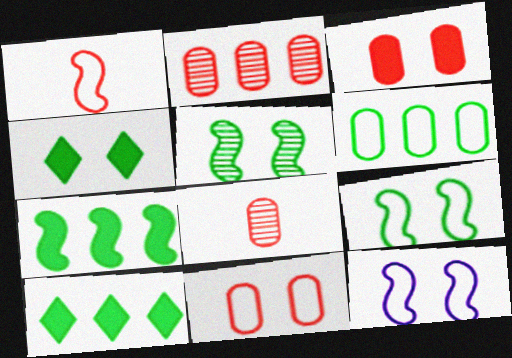[[8, 10, 12]]